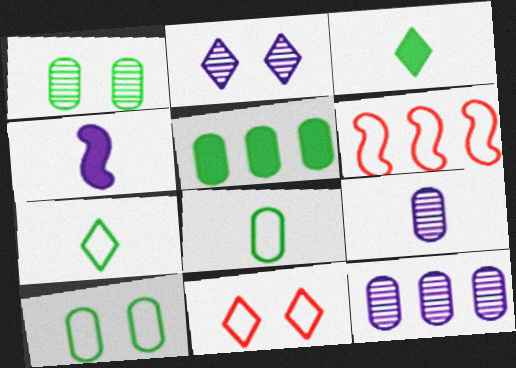[[1, 5, 8]]